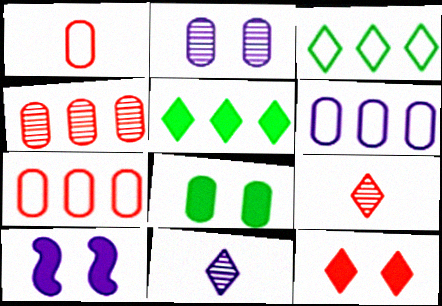[[3, 11, 12], 
[6, 10, 11], 
[8, 10, 12]]